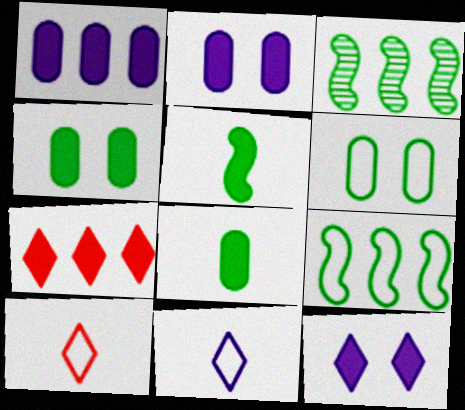[[2, 3, 10], 
[2, 5, 7]]